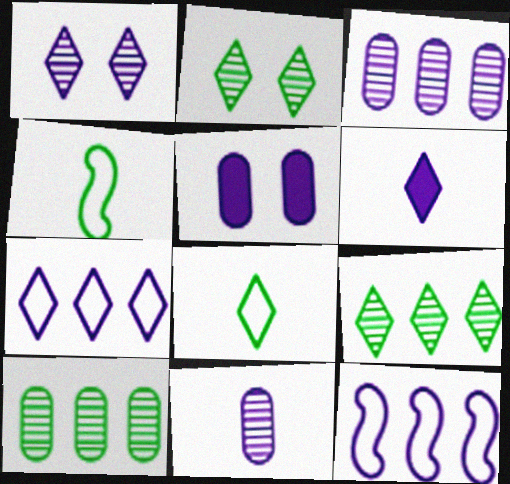[[1, 6, 7]]